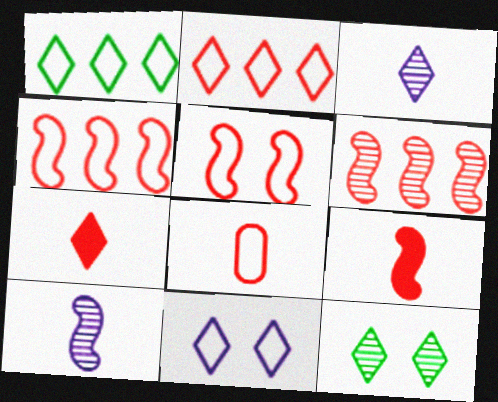[[2, 5, 8], 
[5, 6, 9]]